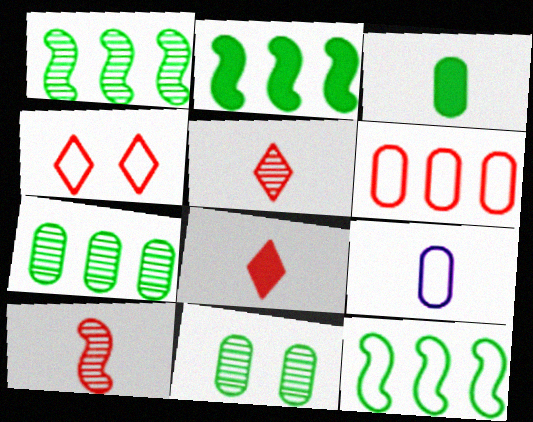[[1, 2, 12], 
[4, 9, 12]]